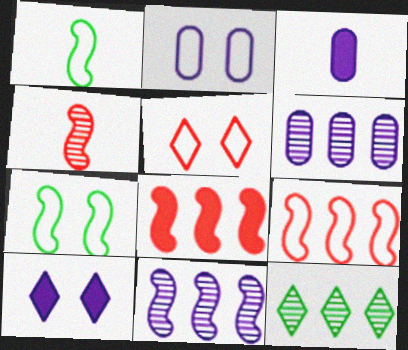[[2, 3, 6], 
[2, 5, 7]]